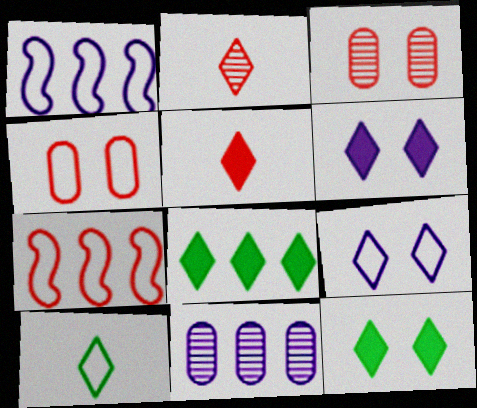[[1, 4, 10], 
[2, 8, 9], 
[3, 5, 7], 
[5, 6, 8], 
[7, 8, 11]]